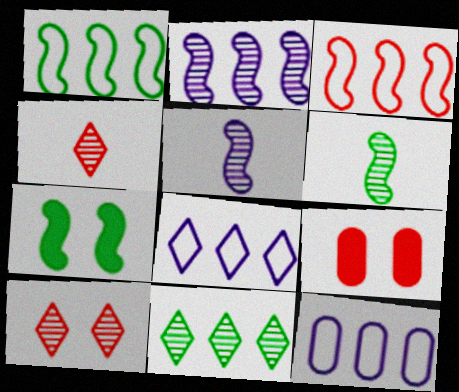[[1, 6, 7], 
[3, 4, 9], 
[3, 5, 7], 
[4, 7, 12], 
[6, 8, 9]]